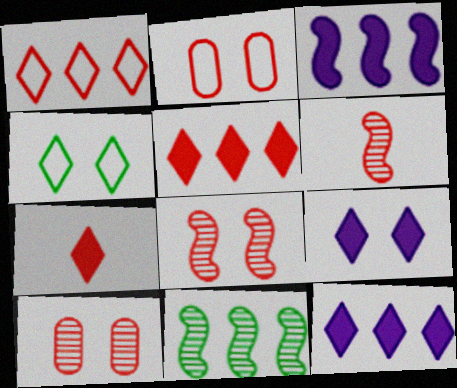[[2, 5, 6]]